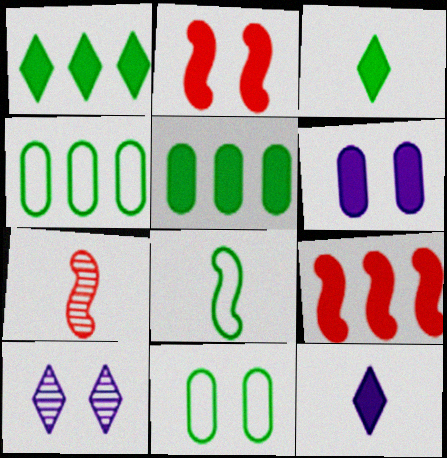[[2, 5, 12], 
[2, 10, 11], 
[3, 6, 9]]